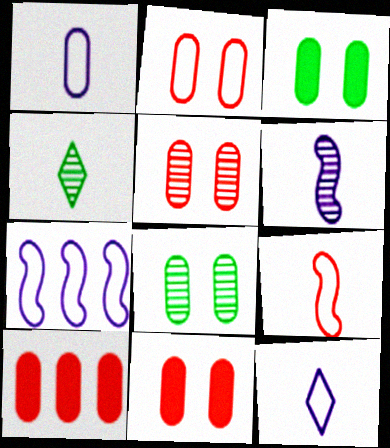[[1, 8, 10], 
[2, 5, 11], 
[4, 7, 11]]